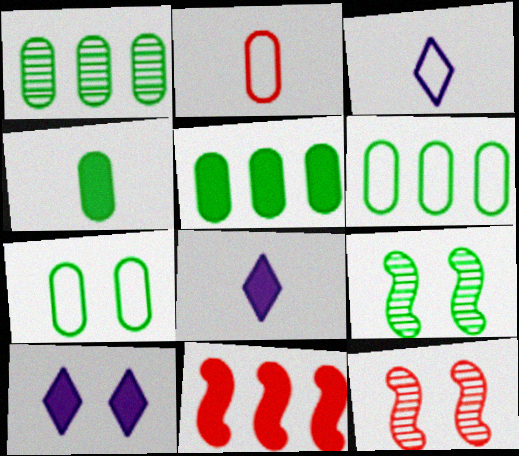[[1, 4, 7], 
[1, 5, 6], 
[3, 5, 12], 
[4, 10, 11], 
[6, 8, 12], 
[7, 10, 12]]